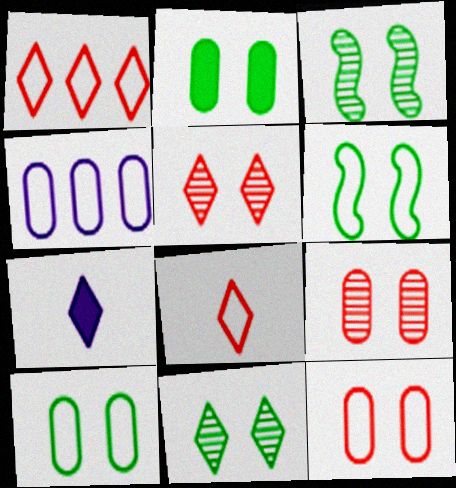[[1, 7, 11], 
[2, 6, 11], 
[4, 6, 8]]